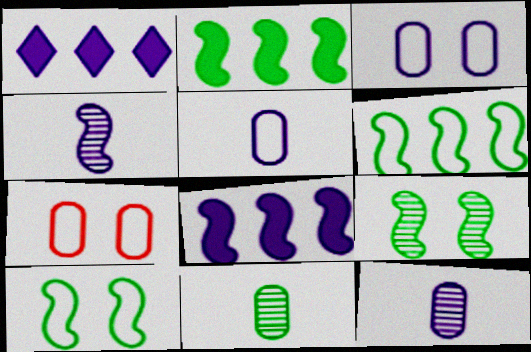[[1, 3, 4]]